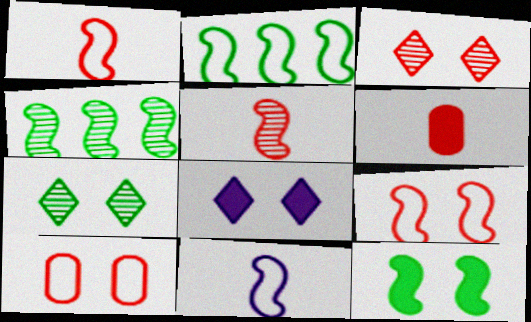[[2, 9, 11]]